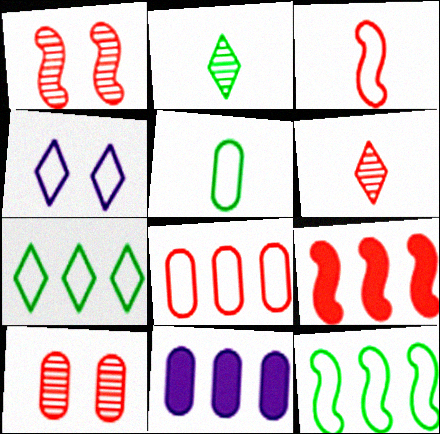[[1, 3, 9], 
[5, 10, 11]]